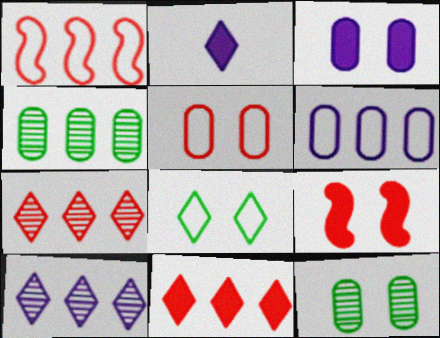[[1, 2, 12], 
[2, 7, 8], 
[3, 5, 12]]